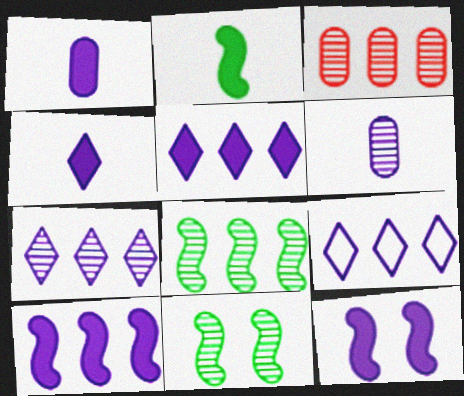[[1, 5, 12], 
[3, 7, 8], 
[5, 7, 9], 
[6, 9, 12]]